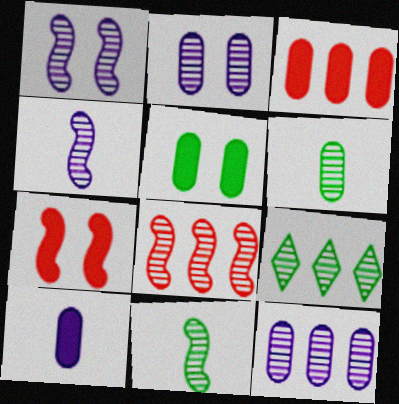[[1, 8, 11], 
[3, 5, 10], 
[8, 9, 12]]